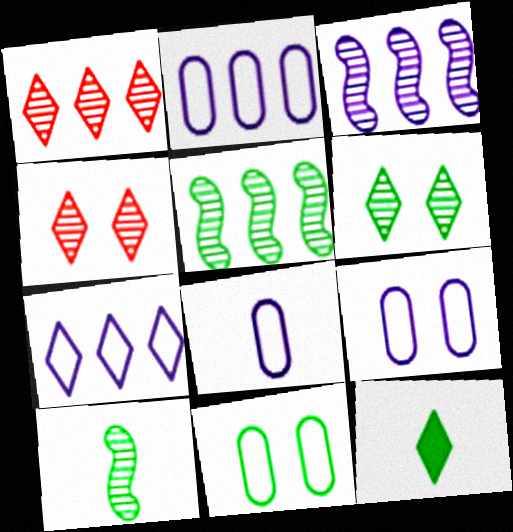[[2, 8, 9], 
[4, 7, 12], 
[5, 11, 12]]